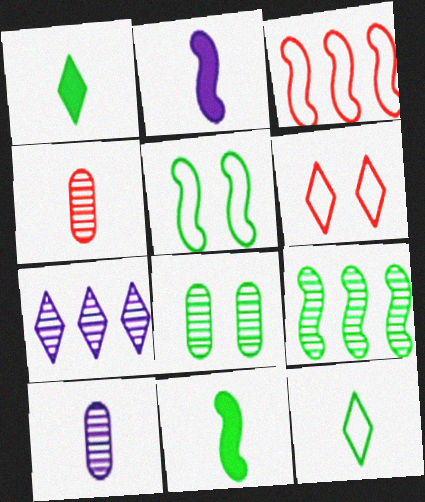[[1, 6, 7], 
[2, 4, 12], 
[5, 9, 11]]